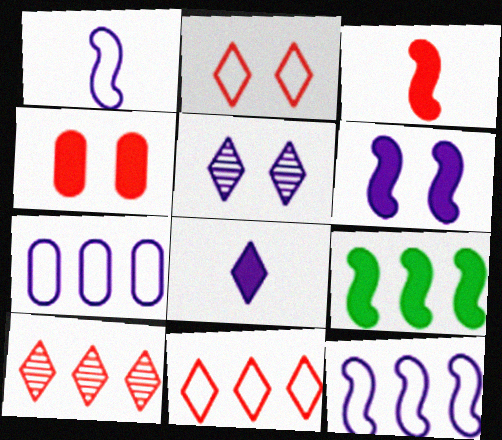[[3, 6, 9], 
[4, 8, 9], 
[7, 9, 10]]